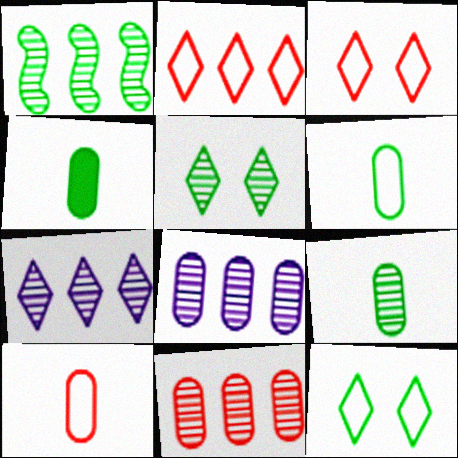[[1, 4, 12], 
[1, 5, 9], 
[1, 7, 11], 
[4, 6, 9]]